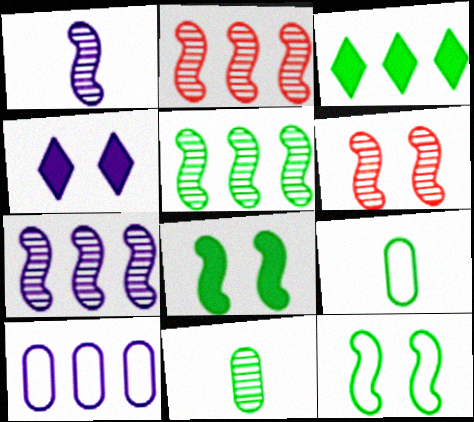[[1, 4, 10], 
[1, 5, 6], 
[2, 3, 10], 
[2, 4, 9], 
[2, 5, 7], 
[3, 11, 12]]